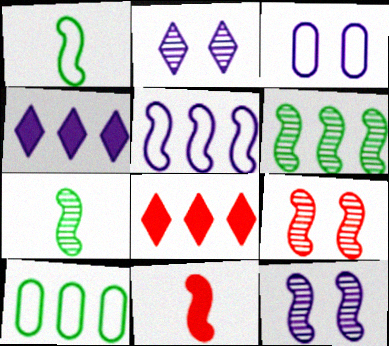[[2, 10, 11], 
[3, 7, 8]]